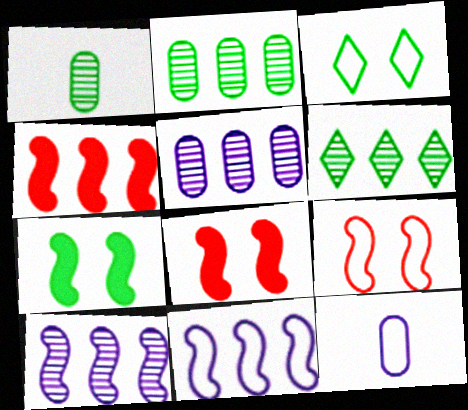[[6, 8, 12]]